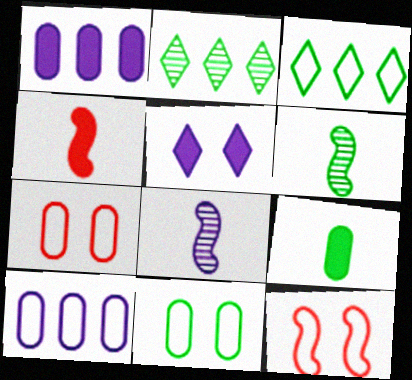[[5, 8, 10]]